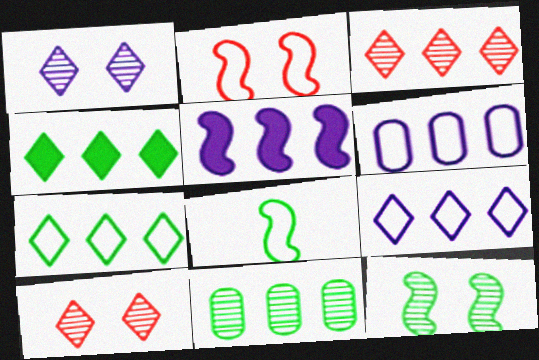[[3, 4, 9]]